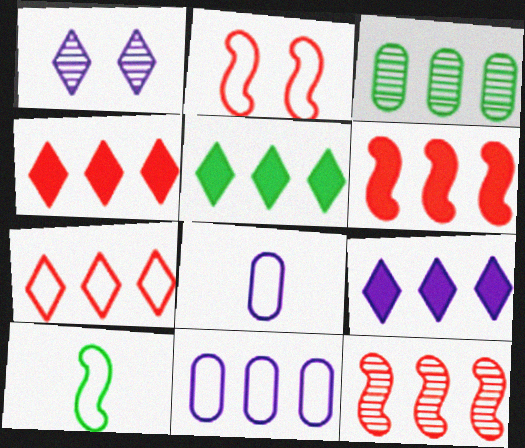[[4, 5, 9], 
[5, 11, 12]]